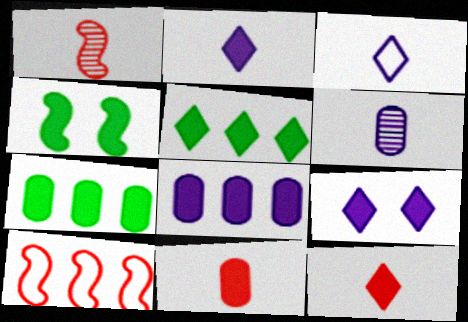[[4, 8, 12], 
[5, 9, 12]]